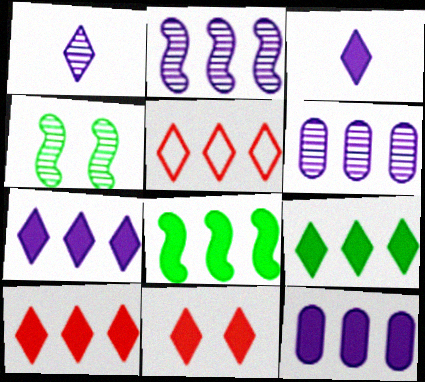[[3, 9, 11], 
[5, 6, 8], 
[7, 9, 10], 
[8, 10, 12]]